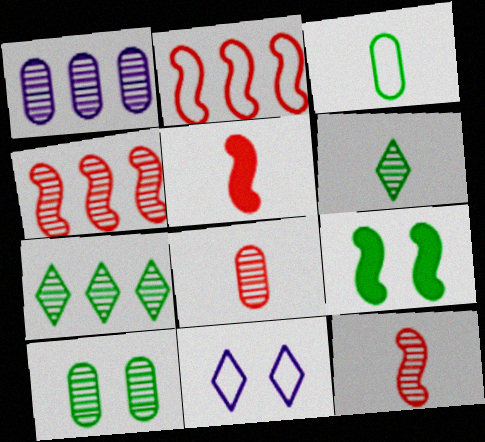[[1, 4, 7], 
[1, 8, 10], 
[2, 3, 11], 
[3, 7, 9]]